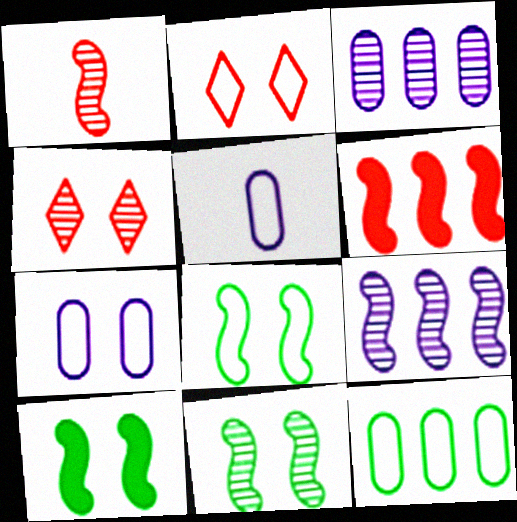[[1, 9, 11], 
[2, 7, 8], 
[4, 7, 10], 
[8, 10, 11]]